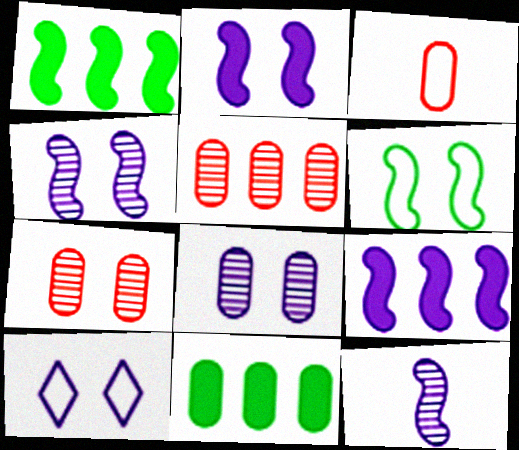[[2, 8, 10], 
[3, 8, 11]]